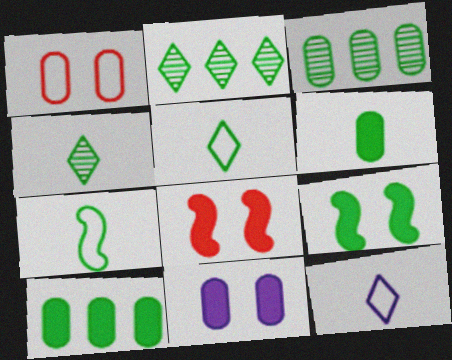[[3, 5, 9], 
[3, 8, 12], 
[4, 6, 7]]